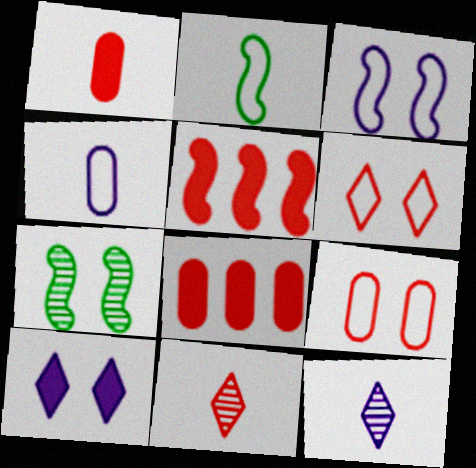[[1, 2, 12], 
[5, 9, 11], 
[7, 9, 10]]